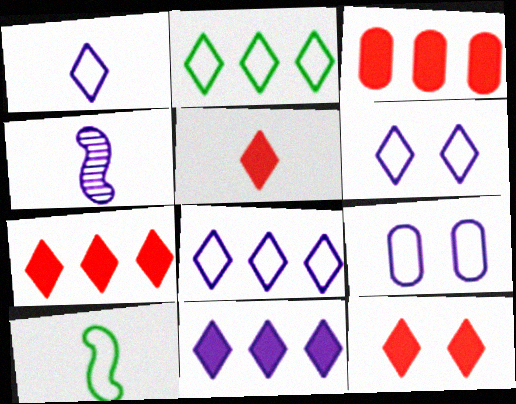[[1, 6, 8], 
[4, 9, 11], 
[5, 7, 12]]